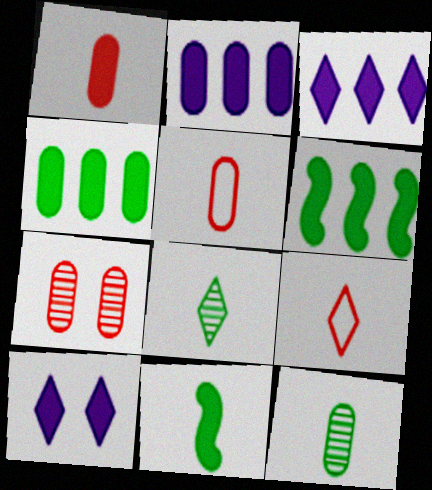[[1, 6, 10]]